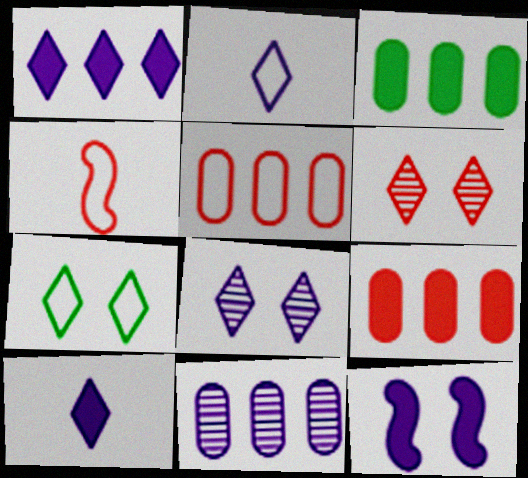[[1, 2, 8], 
[2, 11, 12], 
[3, 4, 8], 
[3, 5, 11], 
[4, 6, 9]]